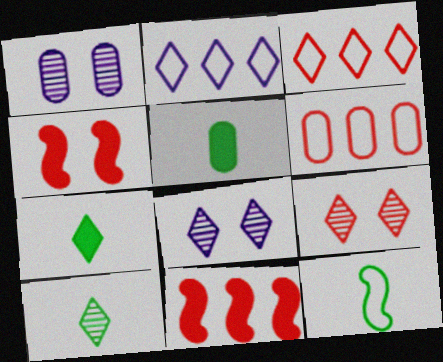[[1, 5, 6], 
[2, 7, 9], 
[3, 7, 8], 
[5, 10, 12]]